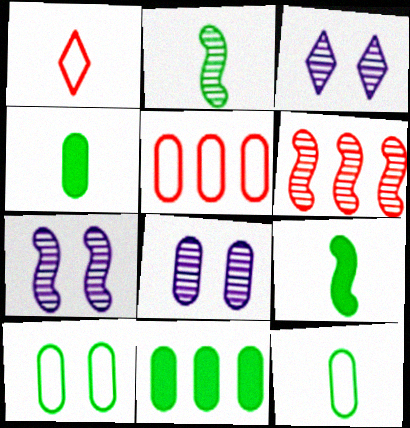[[1, 7, 11], 
[2, 6, 7], 
[3, 5, 9], 
[3, 7, 8], 
[4, 5, 8]]